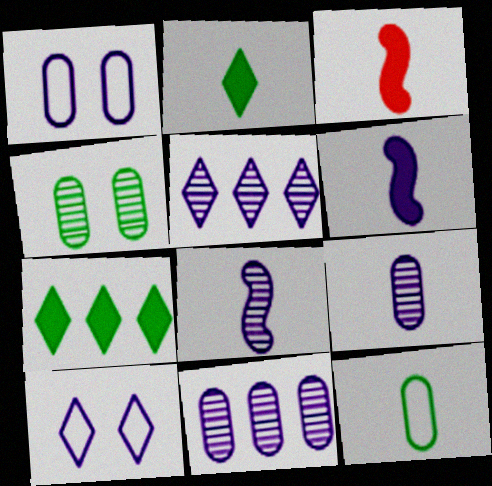[[1, 5, 6], 
[6, 10, 11]]